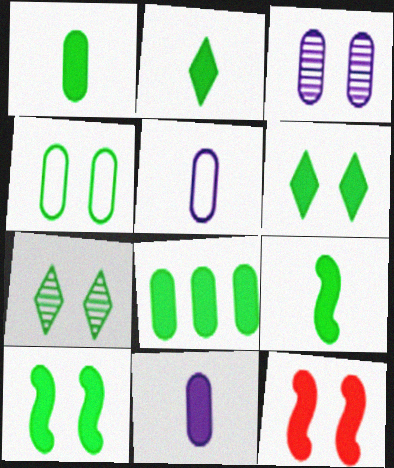[[1, 2, 9], 
[2, 8, 10], 
[4, 7, 10], 
[6, 8, 9]]